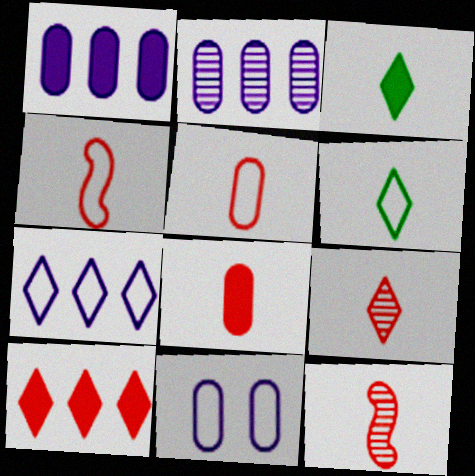[[4, 8, 9]]